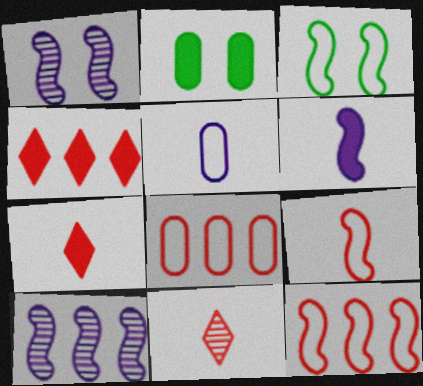[[2, 4, 6]]